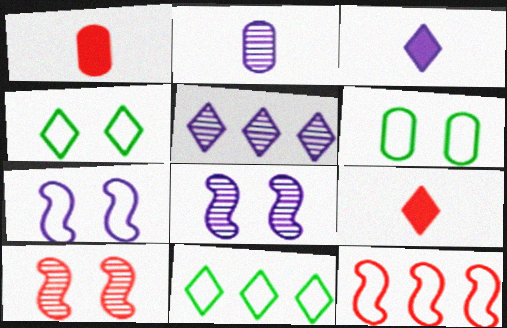[[1, 8, 11], 
[2, 5, 8], 
[4, 5, 9]]